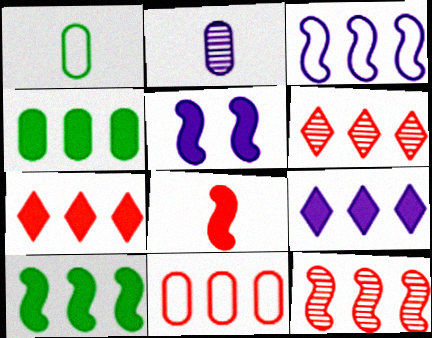[[1, 5, 6], 
[3, 4, 6], 
[3, 10, 12], 
[5, 8, 10], 
[7, 11, 12]]